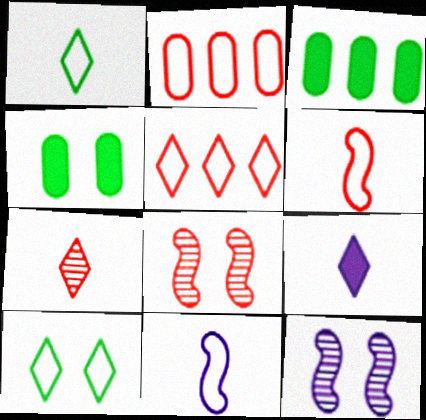[[1, 7, 9], 
[2, 10, 11]]